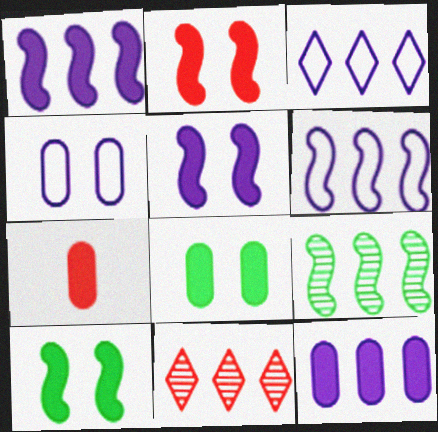[[2, 5, 10], 
[7, 8, 12]]